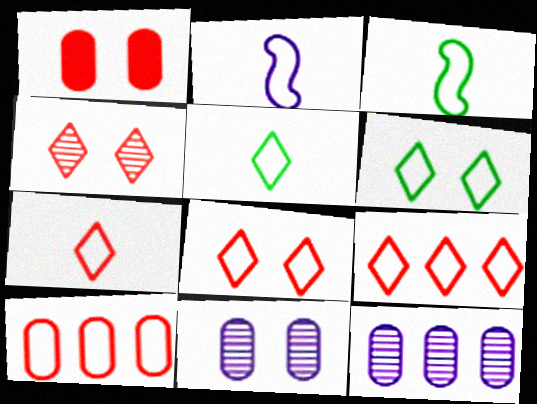[[2, 6, 10], 
[7, 8, 9]]